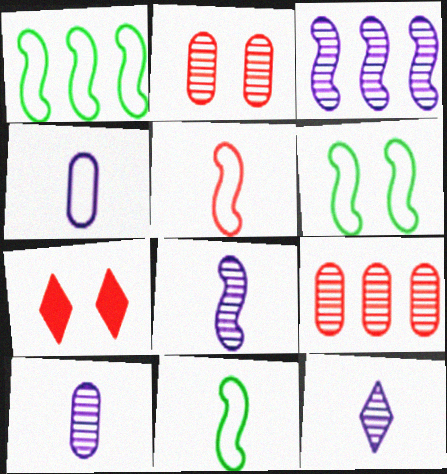[[1, 6, 11], 
[1, 7, 10], 
[5, 7, 9], 
[8, 10, 12]]